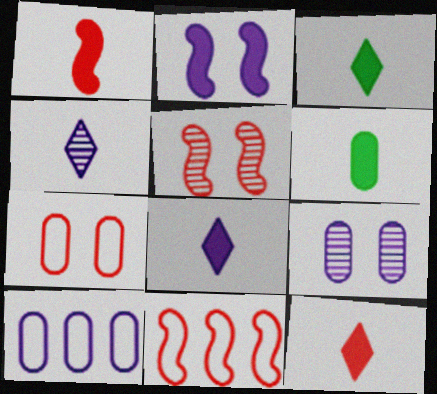[[1, 5, 11], 
[1, 6, 8], 
[2, 4, 10], 
[3, 5, 10], 
[3, 8, 12], 
[3, 9, 11]]